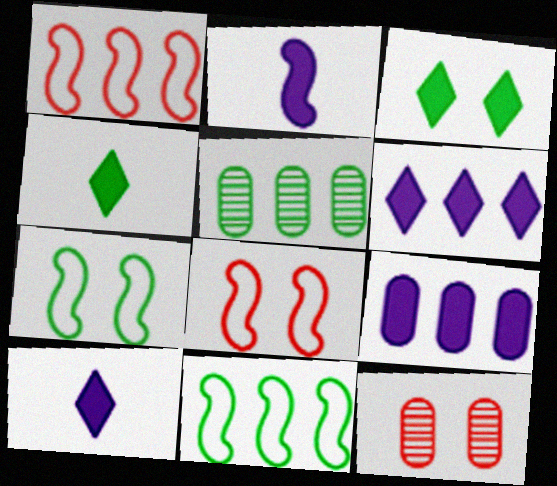[[1, 5, 6], 
[4, 5, 7], 
[5, 8, 10], 
[10, 11, 12]]